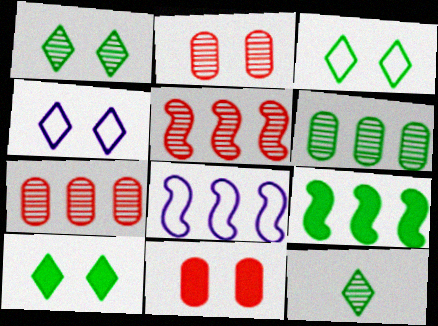[[1, 3, 10], 
[5, 8, 9], 
[8, 11, 12]]